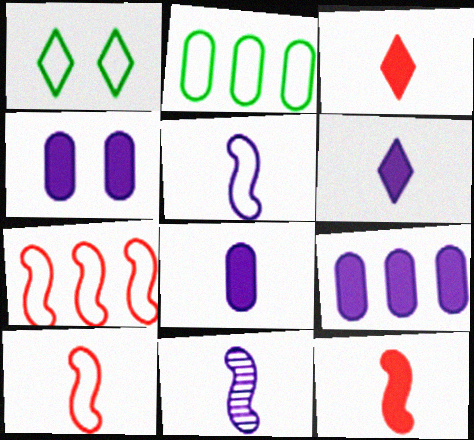[[4, 8, 9]]